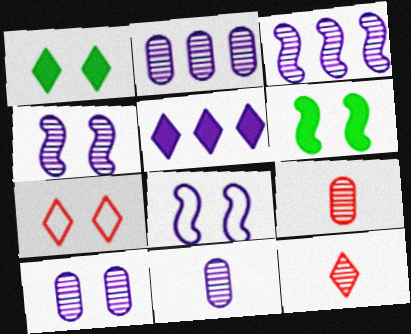[[2, 10, 11], 
[5, 8, 11], 
[6, 7, 10]]